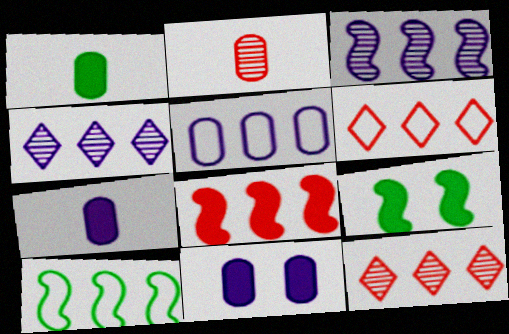[[3, 8, 10], 
[5, 6, 10]]